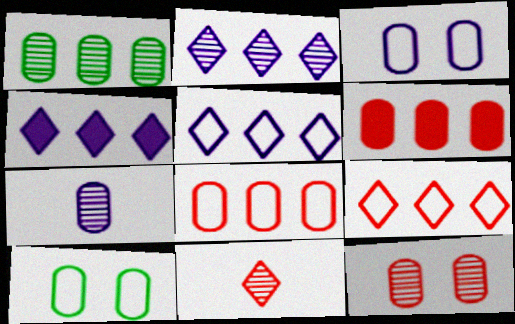[[1, 7, 12], 
[2, 4, 5], 
[6, 7, 10]]